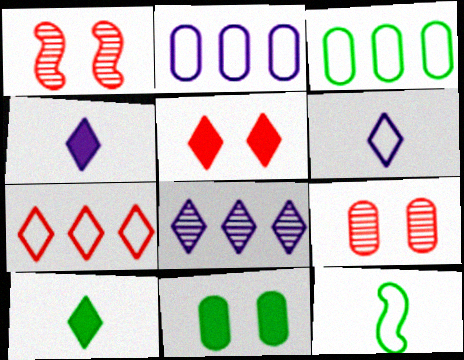[[1, 2, 10], 
[1, 3, 4]]